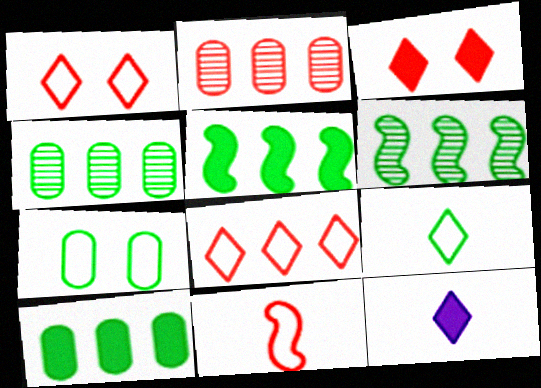[[2, 3, 11]]